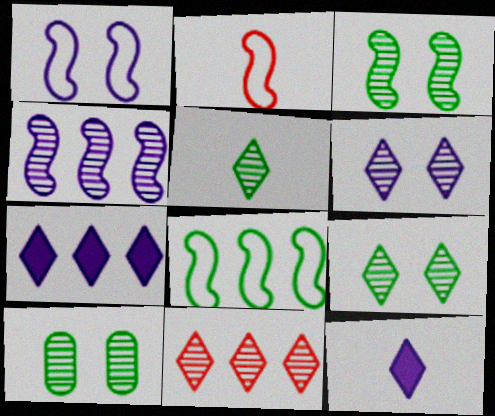[[1, 2, 8], 
[2, 7, 10], 
[3, 9, 10], 
[5, 6, 11]]